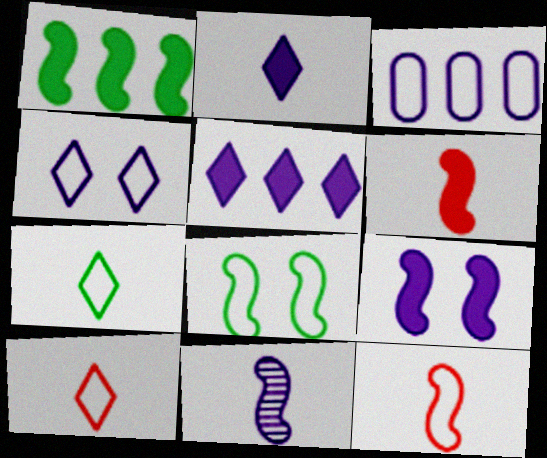[[1, 6, 9], 
[3, 8, 10]]